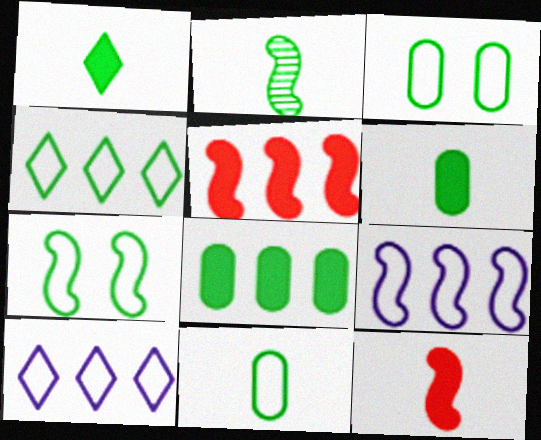[[1, 2, 11], 
[4, 7, 11]]